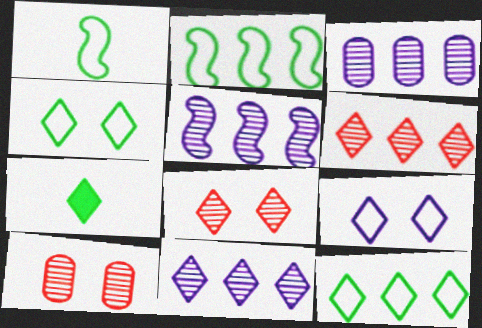[[3, 5, 11], 
[6, 7, 9]]